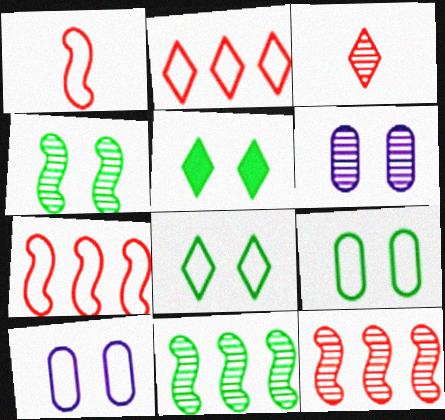[[3, 6, 11], 
[4, 5, 9]]